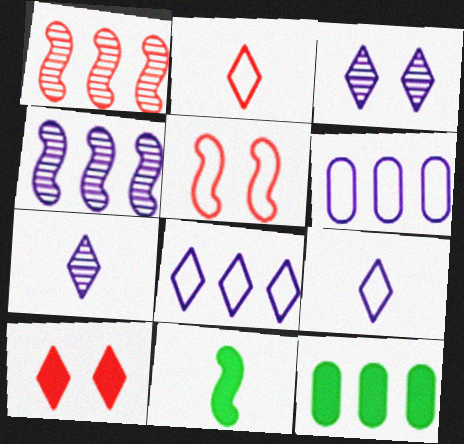[[1, 8, 12], 
[4, 5, 11], 
[5, 7, 12]]